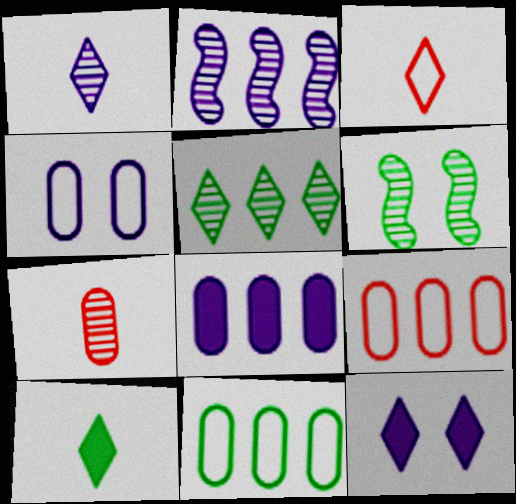[[1, 3, 10], 
[3, 5, 12], 
[3, 6, 8], 
[6, 10, 11]]